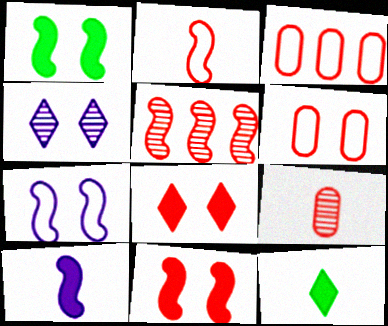[[1, 4, 6], 
[2, 5, 11]]